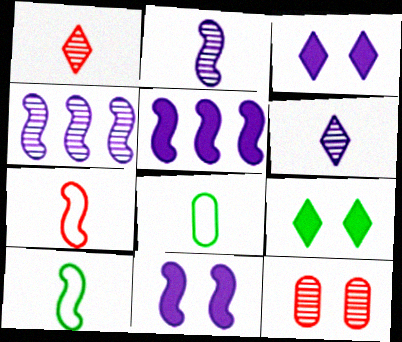[]